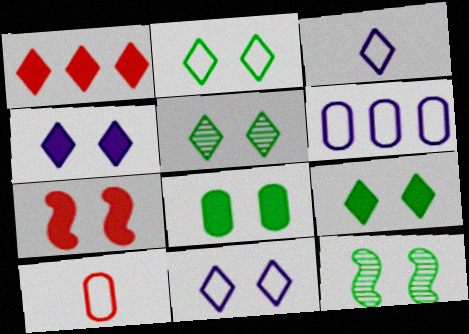[[1, 3, 5], 
[2, 5, 9], 
[2, 8, 12], 
[4, 7, 8]]